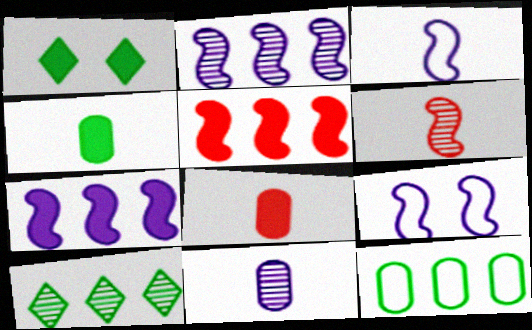[[1, 7, 8], 
[8, 9, 10]]